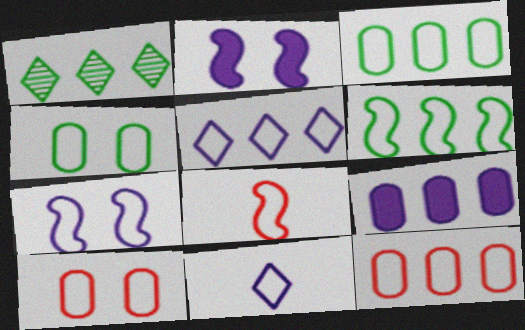[[4, 5, 8], 
[5, 6, 12], 
[6, 7, 8], 
[6, 10, 11]]